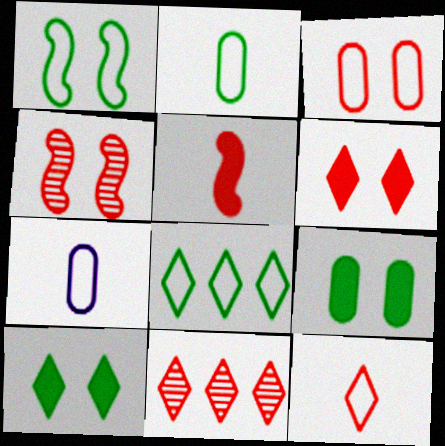[[1, 2, 8], 
[3, 4, 6], 
[3, 5, 11], 
[6, 11, 12]]